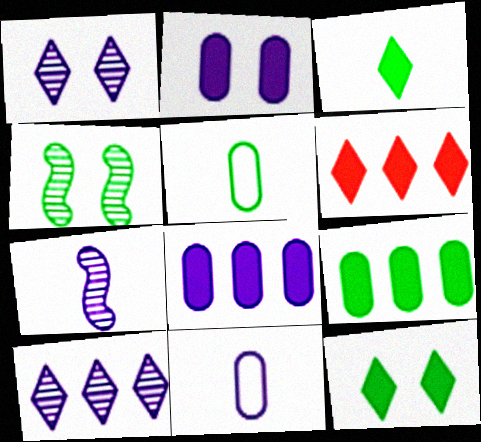[[4, 6, 11]]